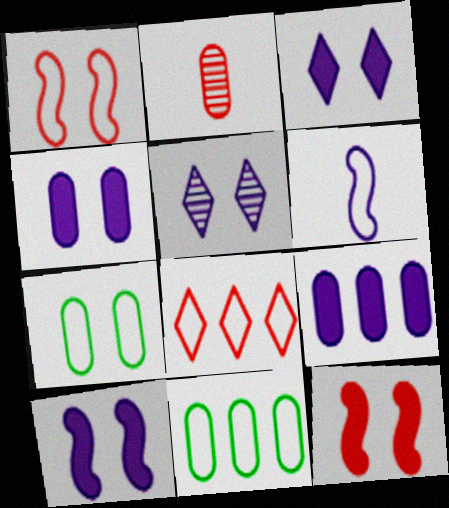[[2, 4, 11], 
[2, 7, 9], 
[2, 8, 12], 
[3, 4, 10], 
[5, 6, 9], 
[5, 7, 12], 
[6, 7, 8]]